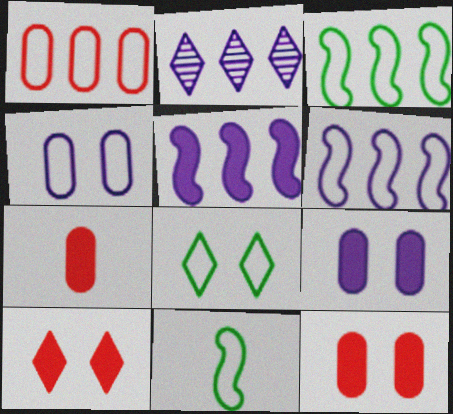[[2, 11, 12]]